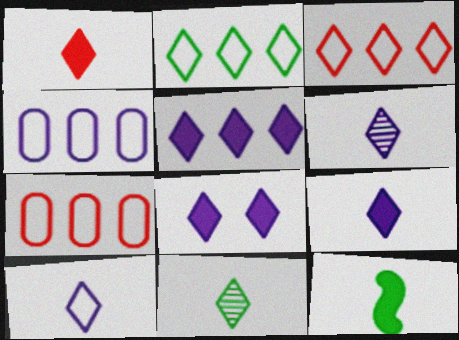[[1, 10, 11], 
[3, 8, 11], 
[5, 8, 9], 
[6, 9, 10]]